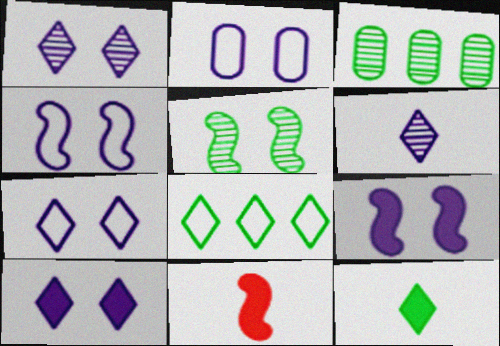[[1, 2, 9], 
[1, 7, 10], 
[2, 4, 7], 
[3, 7, 11]]